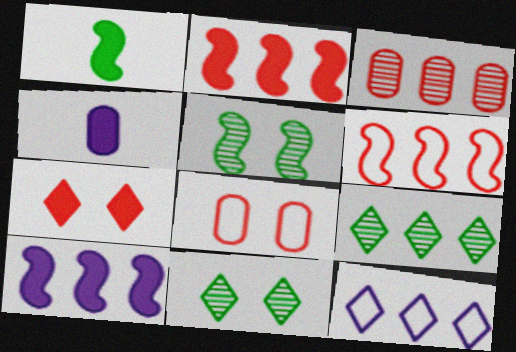[[4, 6, 11]]